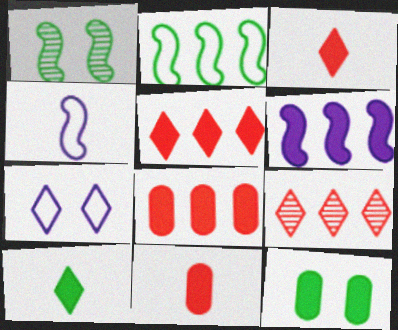[[3, 6, 12], 
[4, 9, 12], 
[7, 9, 10]]